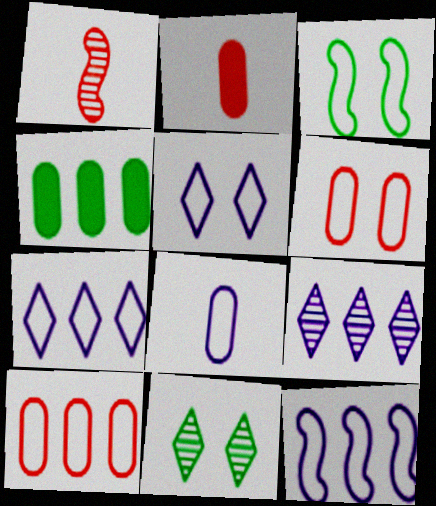[[1, 4, 5], 
[2, 3, 9], 
[2, 11, 12], 
[3, 5, 6], 
[5, 8, 12]]